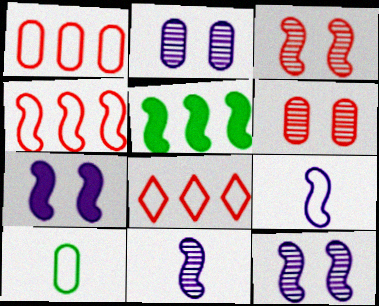[[1, 4, 8], 
[3, 5, 9]]